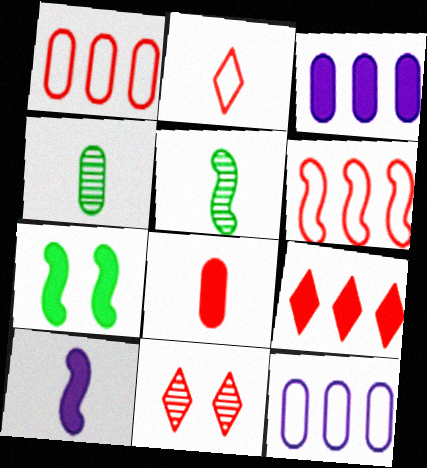[[2, 4, 10], 
[2, 9, 11], 
[6, 8, 11]]